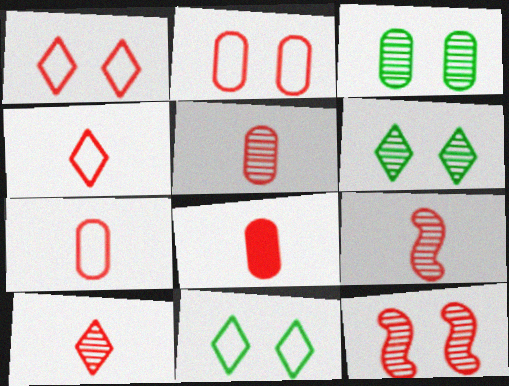[[4, 8, 9], 
[5, 7, 8], 
[5, 9, 10]]